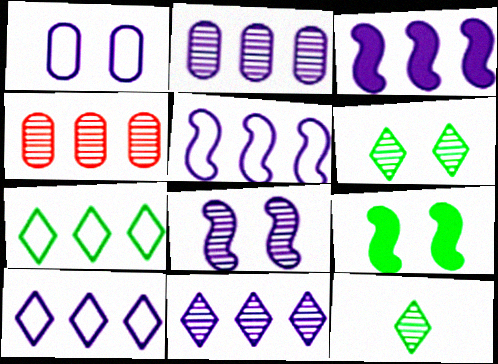[[2, 3, 10], 
[3, 4, 7], 
[4, 8, 12]]